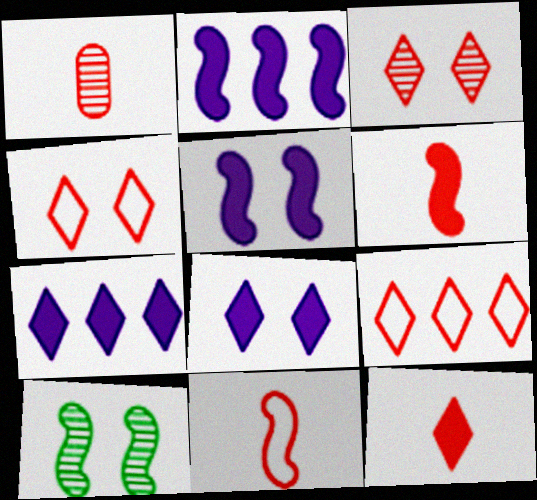[[1, 11, 12], 
[2, 10, 11], 
[3, 9, 12]]